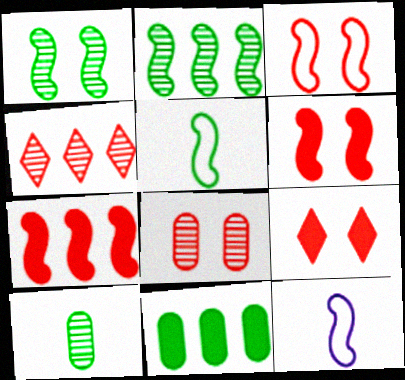[[1, 7, 12], 
[2, 6, 12], 
[3, 8, 9]]